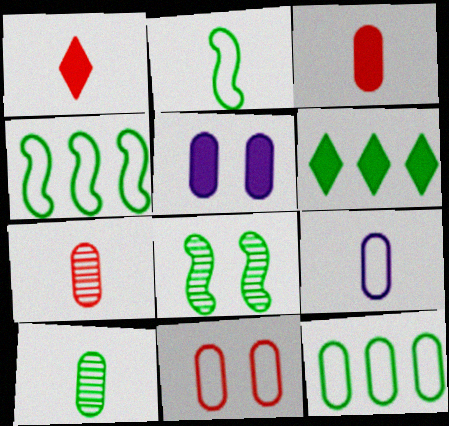[[3, 9, 10], 
[5, 7, 12], 
[9, 11, 12]]